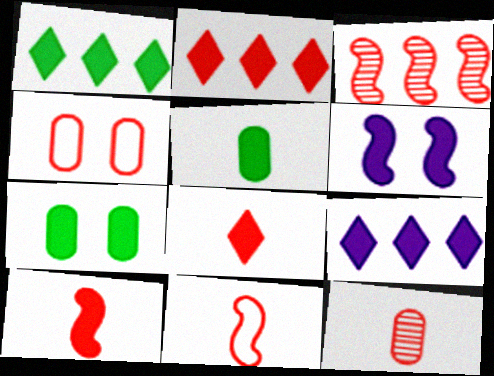[[1, 2, 9], 
[2, 5, 6], 
[3, 4, 8], 
[7, 9, 10], 
[8, 11, 12]]